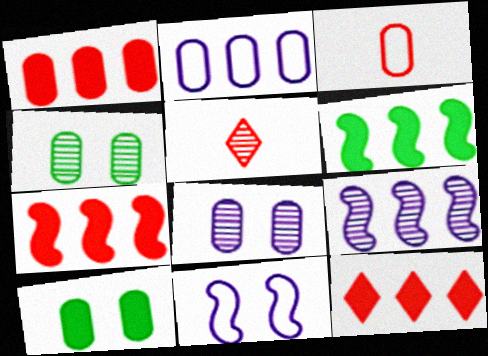[[1, 7, 12], 
[4, 5, 9]]